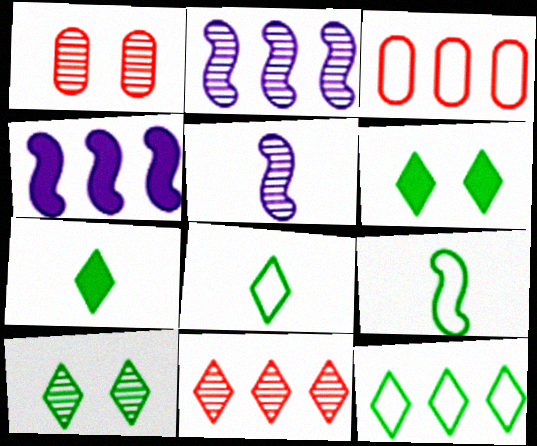[[1, 4, 8], 
[3, 5, 6], 
[7, 10, 12]]